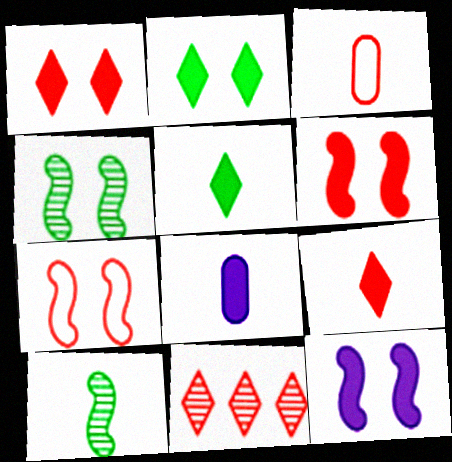[[3, 6, 11], 
[4, 7, 12]]